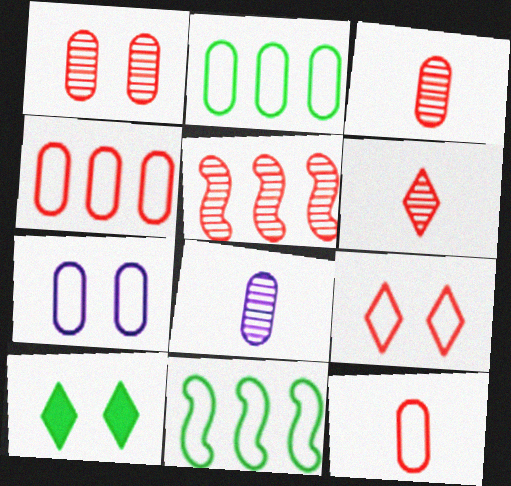[[1, 5, 6], 
[2, 7, 12]]